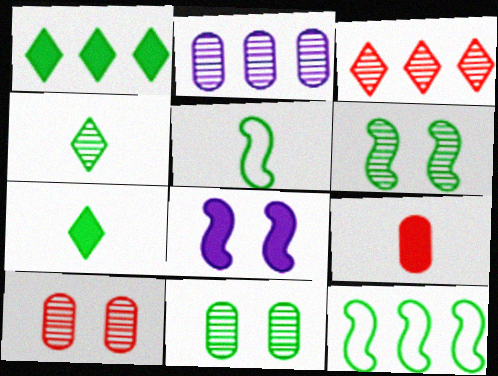[[1, 5, 11], 
[1, 8, 9], 
[7, 11, 12]]